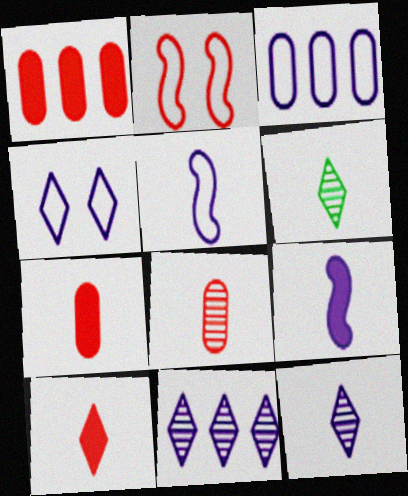[[3, 4, 5], 
[5, 6, 7]]